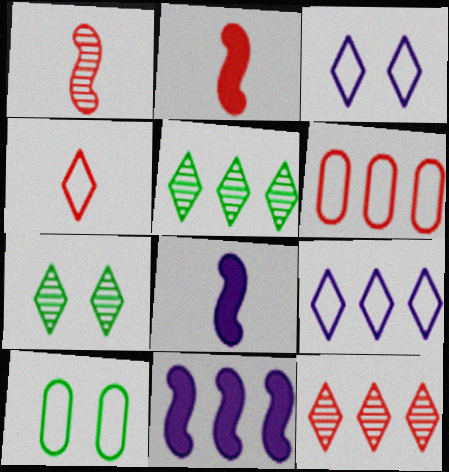[[5, 6, 11], 
[6, 7, 8], 
[8, 10, 12]]